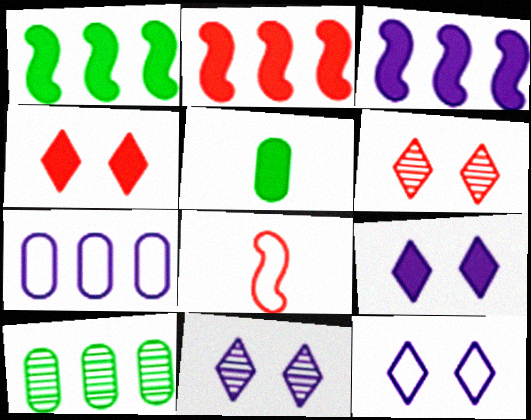[[1, 2, 3], 
[2, 5, 9], 
[3, 4, 5], 
[8, 9, 10], 
[9, 11, 12]]